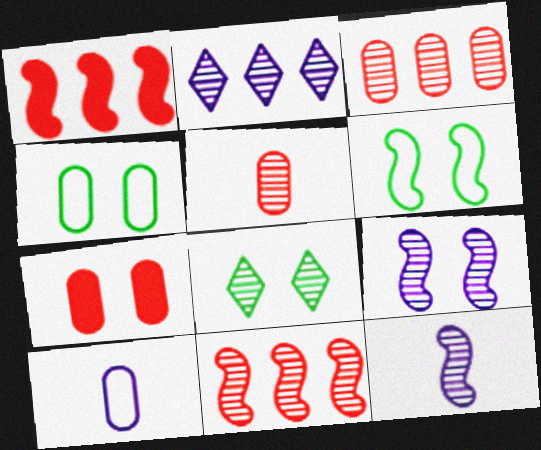[[1, 6, 12], 
[1, 8, 10], 
[3, 8, 12]]